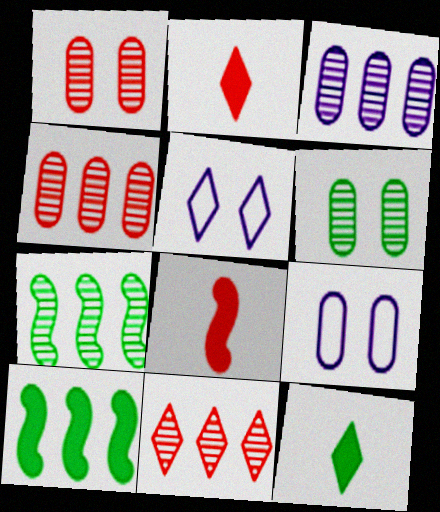[[2, 7, 9], 
[3, 7, 11], 
[5, 11, 12]]